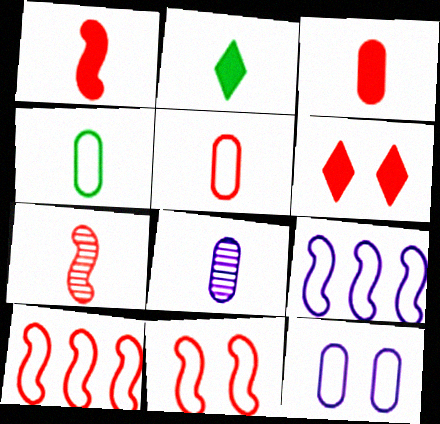[[3, 4, 8]]